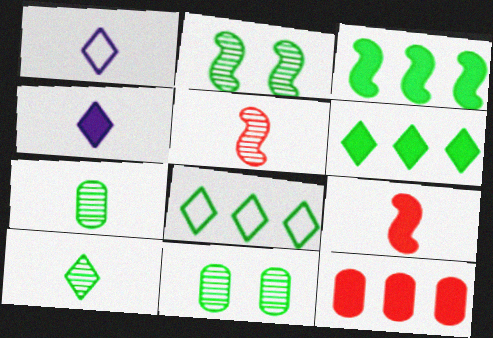[[1, 2, 12], 
[1, 7, 9]]